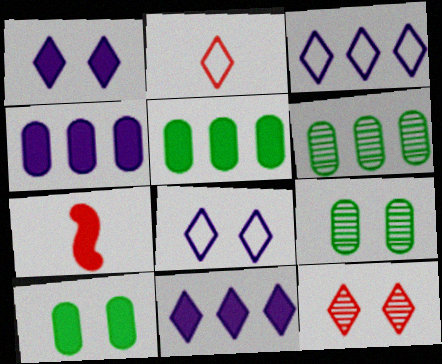[[1, 5, 7], 
[3, 7, 9], 
[6, 7, 8], 
[7, 10, 11]]